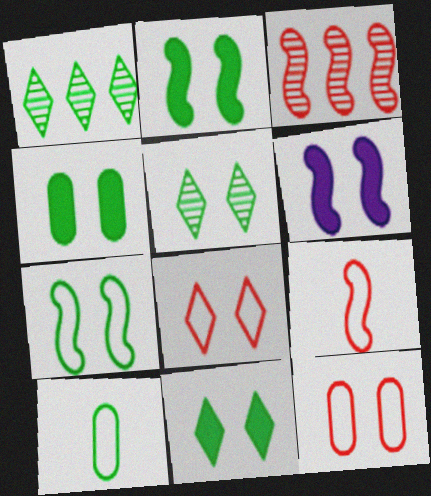[[1, 2, 10], 
[2, 4, 11], 
[4, 5, 7], 
[5, 6, 12]]